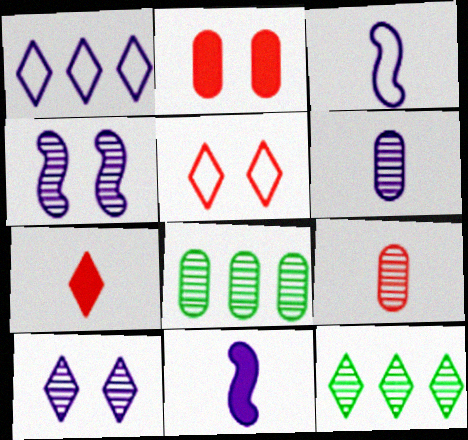[[2, 3, 12], 
[4, 9, 12], 
[5, 8, 11]]